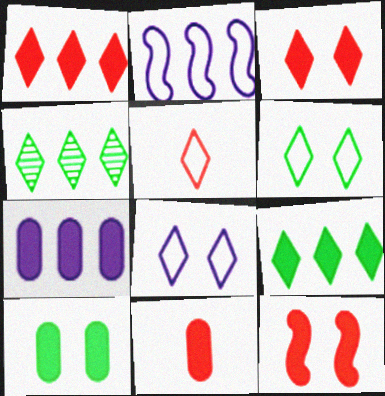[[1, 11, 12], 
[7, 10, 11]]